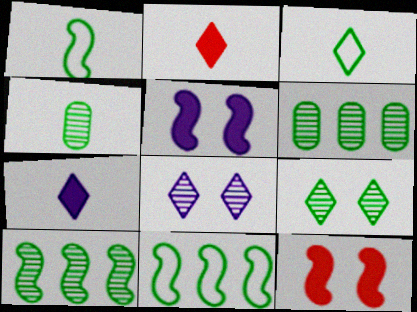[[4, 9, 10]]